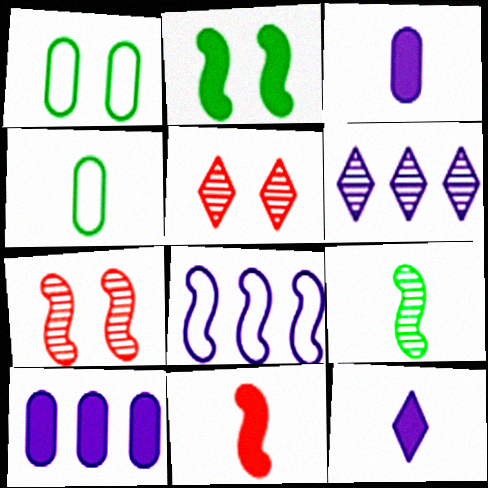[[1, 6, 11], 
[6, 8, 10]]